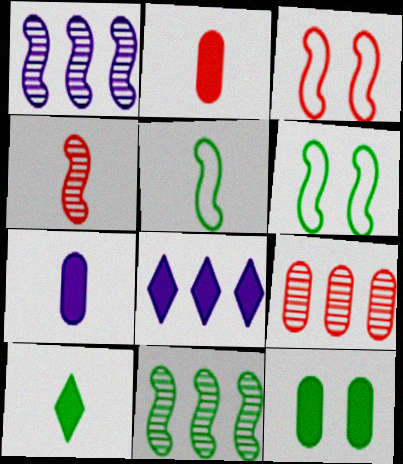[]